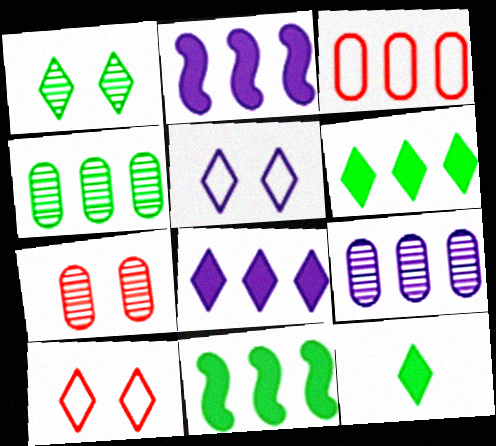[]